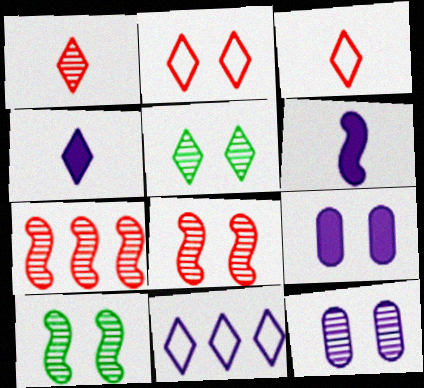[[2, 9, 10], 
[5, 8, 12], 
[6, 11, 12]]